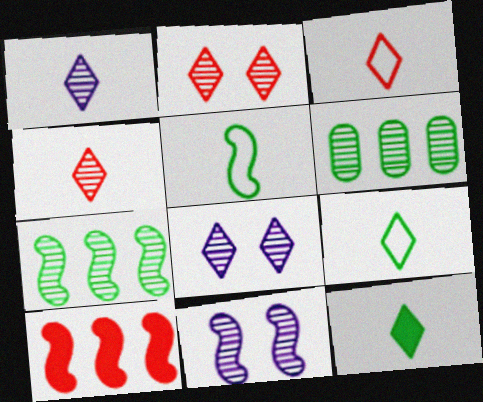[[1, 3, 12], 
[4, 6, 11], 
[5, 10, 11]]